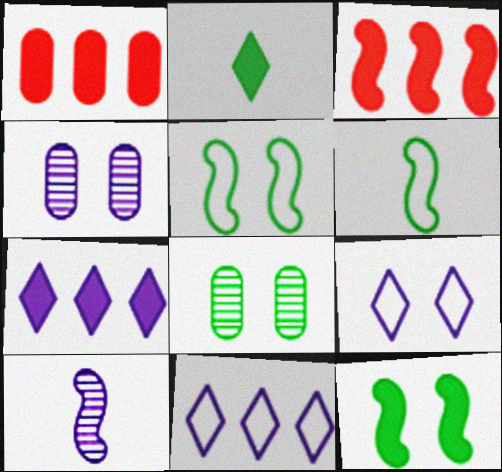[[3, 5, 10]]